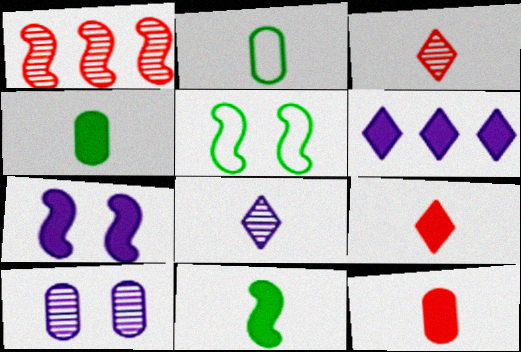[]